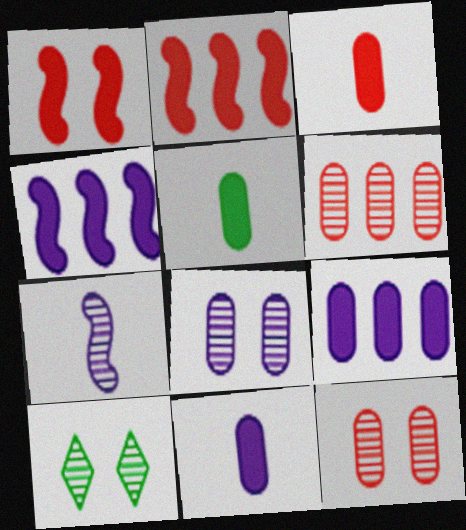[[3, 5, 11], 
[6, 7, 10]]